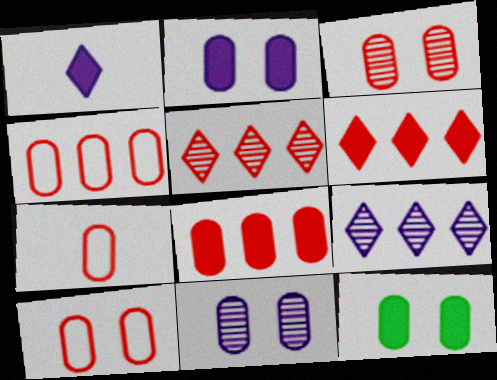[[3, 7, 8], 
[4, 7, 10], 
[10, 11, 12]]